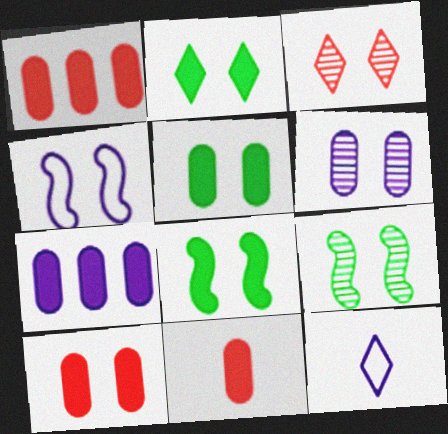[[1, 9, 12], 
[1, 10, 11], 
[2, 5, 8], 
[3, 4, 5], 
[3, 6, 9], 
[5, 7, 11]]